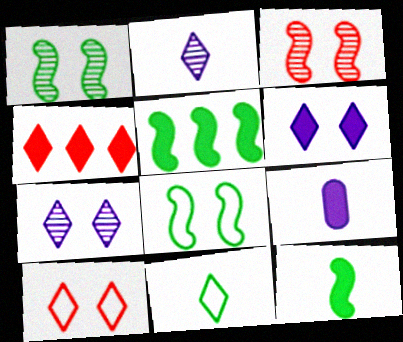[[4, 7, 11]]